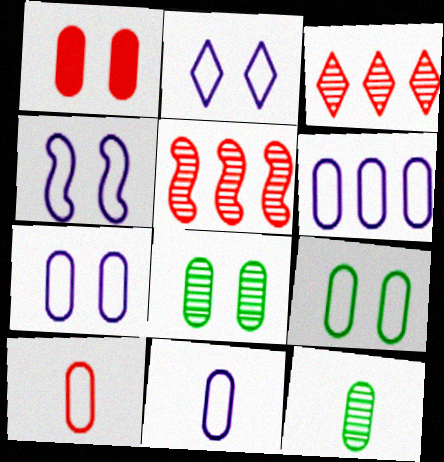[[1, 6, 12], 
[1, 7, 8], 
[2, 4, 7], 
[6, 7, 11], 
[6, 9, 10]]